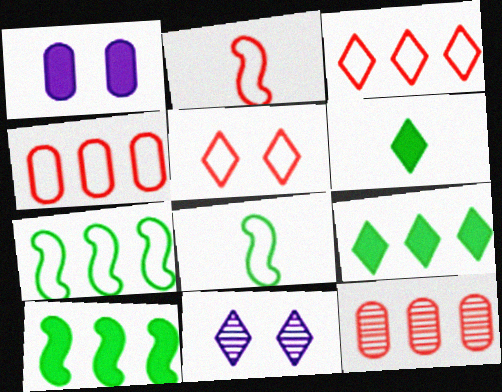[[2, 4, 5], 
[3, 6, 11]]